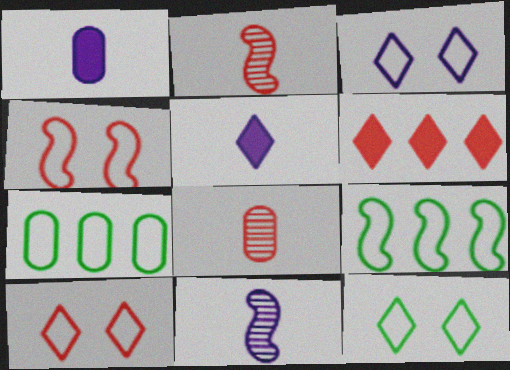[[3, 10, 12], 
[4, 6, 8]]